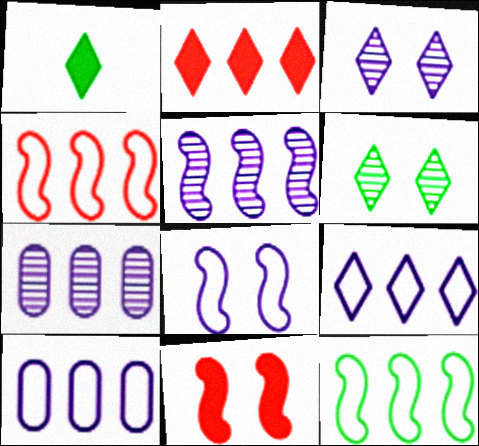[[2, 7, 12]]